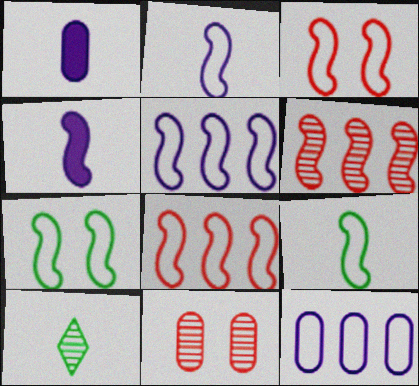[[2, 7, 8], 
[3, 5, 9], 
[4, 6, 7]]